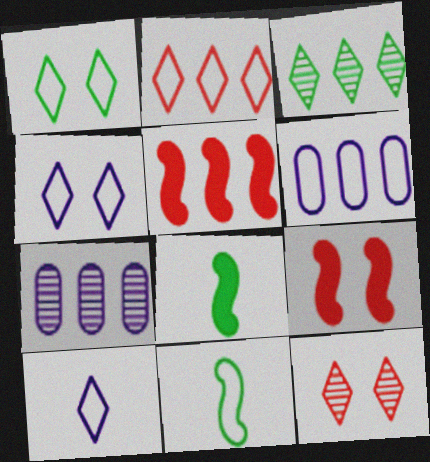[[1, 2, 10], 
[3, 5, 6], 
[6, 8, 12]]